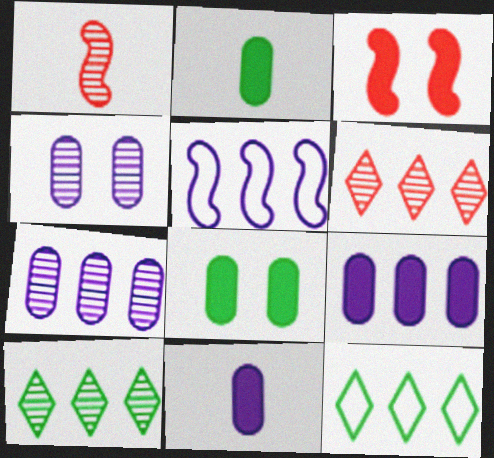[[1, 4, 10]]